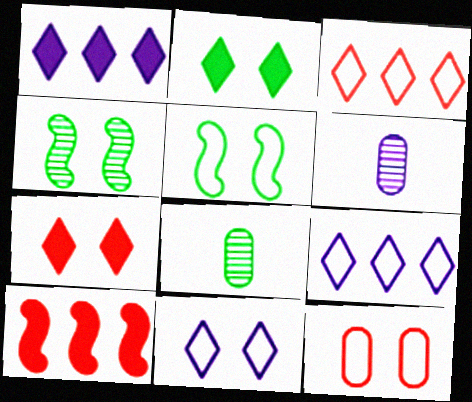[[5, 11, 12], 
[8, 10, 11]]